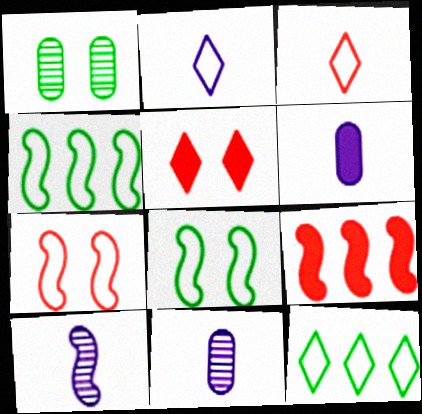[[1, 2, 9], 
[2, 6, 10], 
[4, 5, 11], 
[8, 9, 10]]